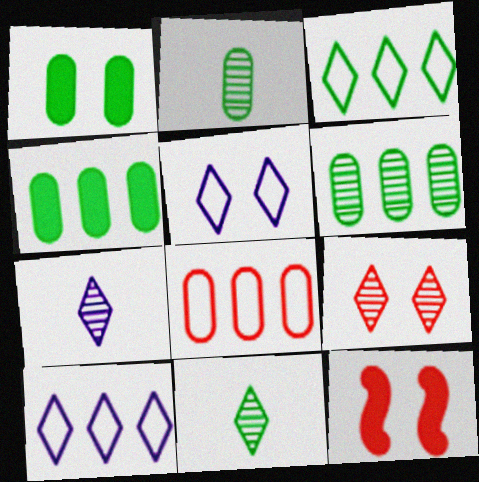[[2, 10, 12]]